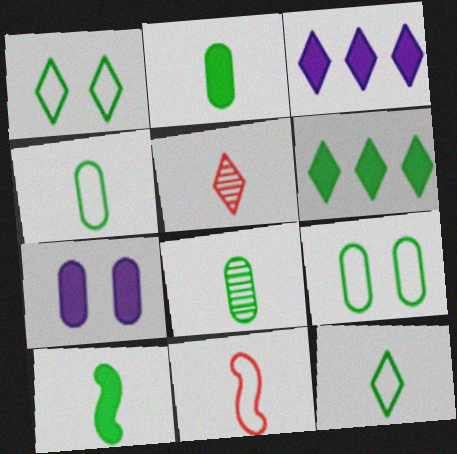[[1, 3, 5], 
[2, 4, 8], 
[8, 10, 12]]